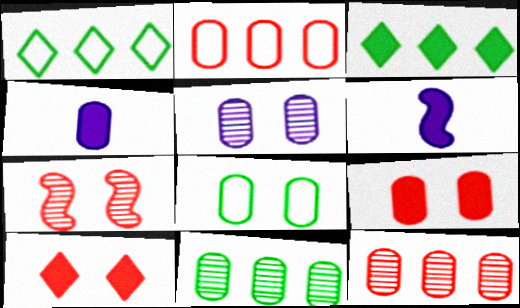[[1, 4, 7], 
[3, 6, 9], 
[4, 8, 12], 
[5, 8, 9]]